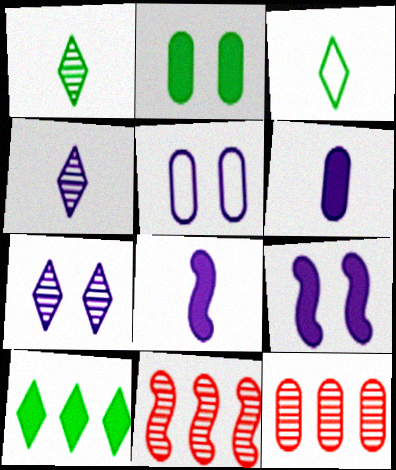[[3, 9, 12], 
[5, 7, 9]]